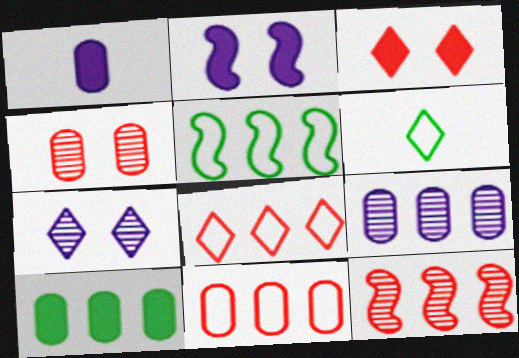[[9, 10, 11]]